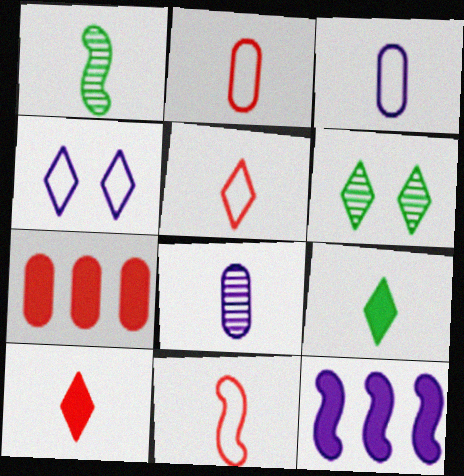[[1, 3, 10], 
[1, 4, 7], 
[2, 5, 11], 
[2, 6, 12], 
[4, 8, 12], 
[8, 9, 11]]